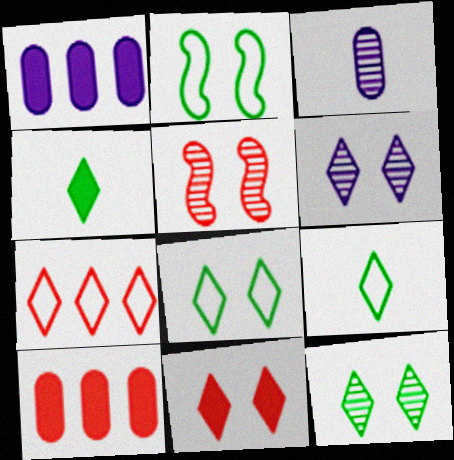[[1, 5, 9], 
[4, 6, 7], 
[6, 8, 11]]